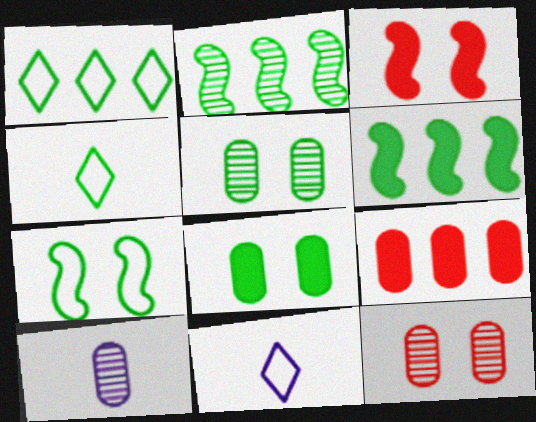[[1, 3, 10], 
[2, 4, 8], 
[4, 5, 6], 
[6, 11, 12]]